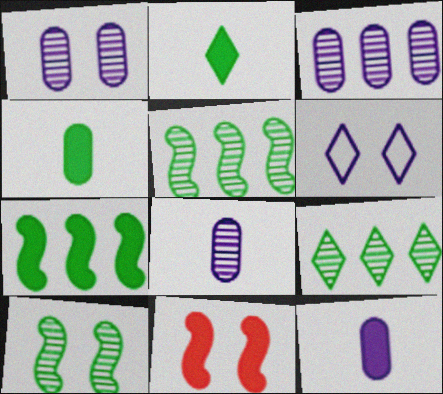[[1, 3, 8]]